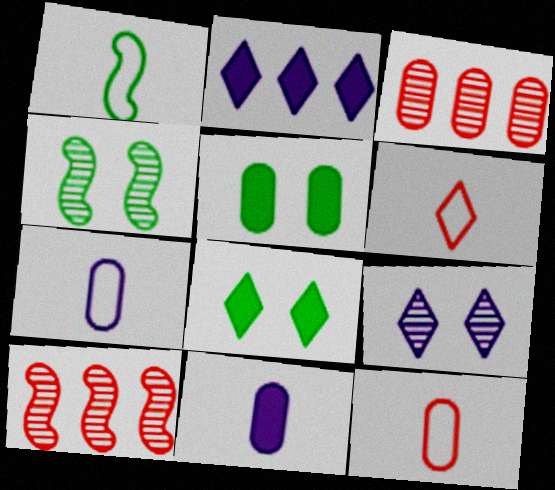[[1, 6, 7], 
[2, 4, 12], 
[3, 5, 7], 
[7, 8, 10]]